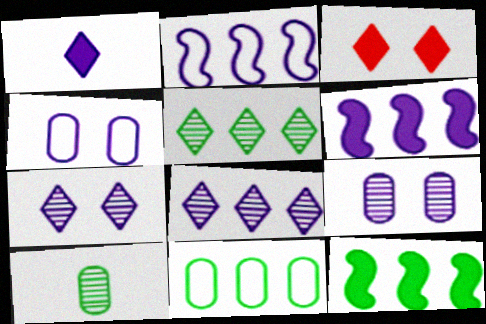[[1, 2, 9], 
[2, 3, 10], 
[5, 11, 12]]